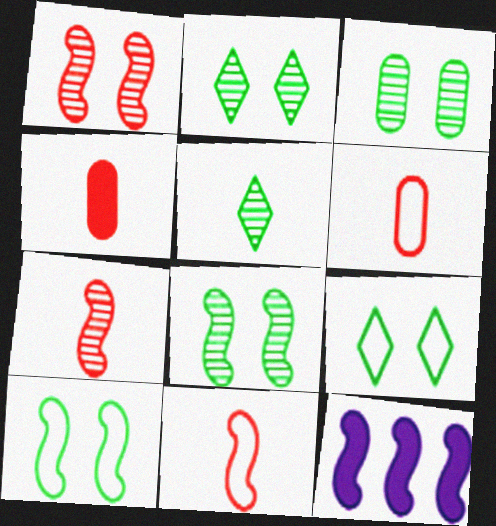[[2, 3, 8], 
[2, 6, 12], 
[7, 10, 12], 
[8, 11, 12]]